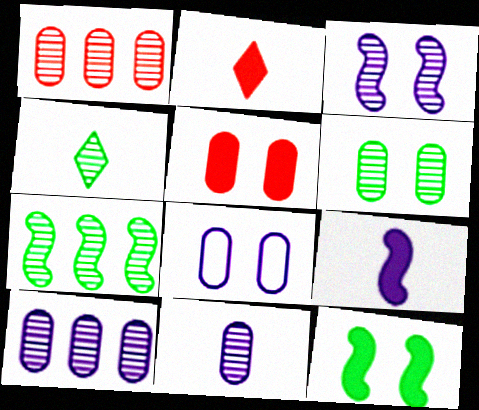[[1, 3, 4], 
[1, 6, 11], 
[2, 7, 8], 
[4, 6, 7], 
[5, 6, 8]]